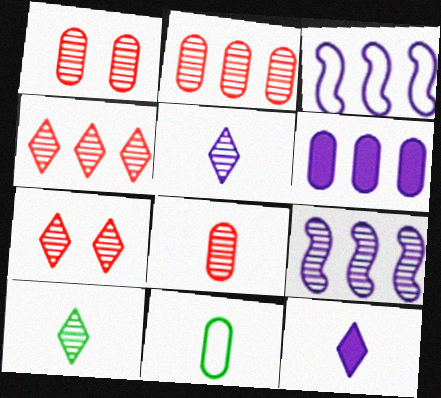[[1, 2, 8], 
[1, 6, 11], 
[1, 9, 10]]